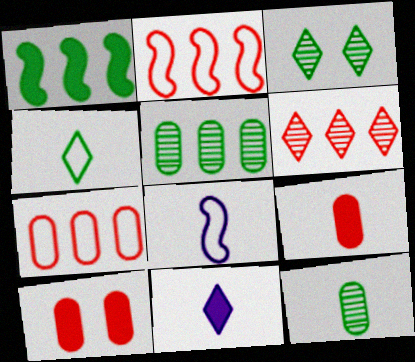[[1, 10, 11]]